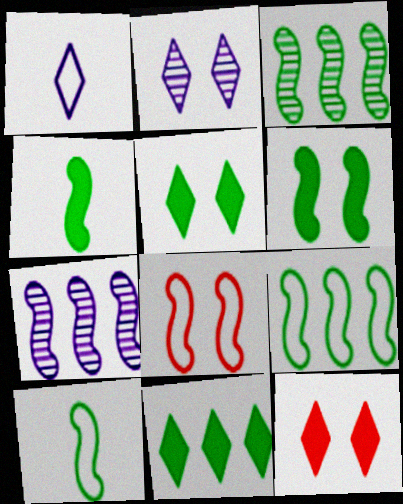[[3, 6, 10], 
[4, 7, 8]]